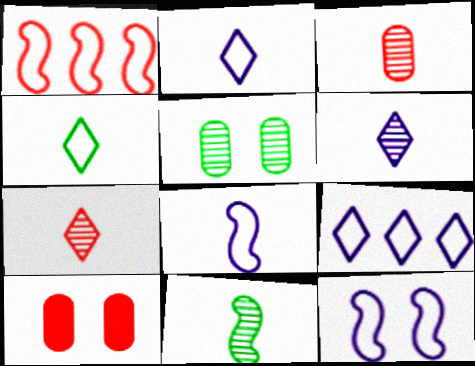[[1, 7, 10], 
[3, 6, 11], 
[9, 10, 11]]